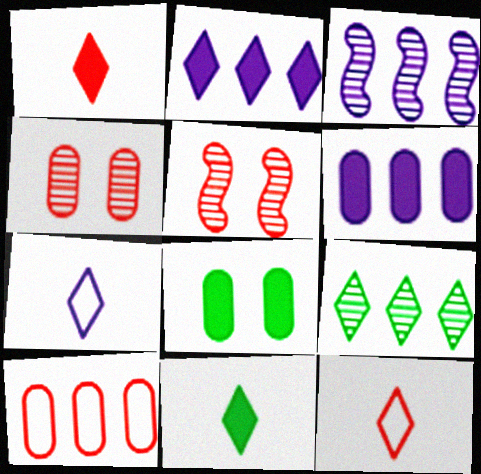[[1, 5, 10], 
[3, 8, 12]]